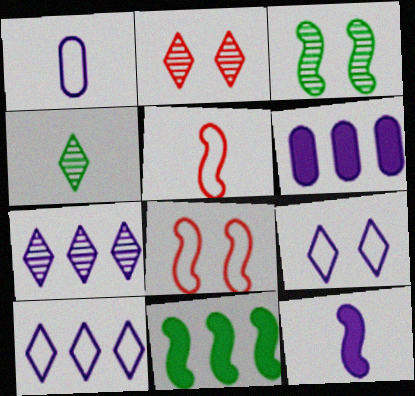[[1, 2, 11], 
[2, 4, 7], 
[4, 6, 8]]